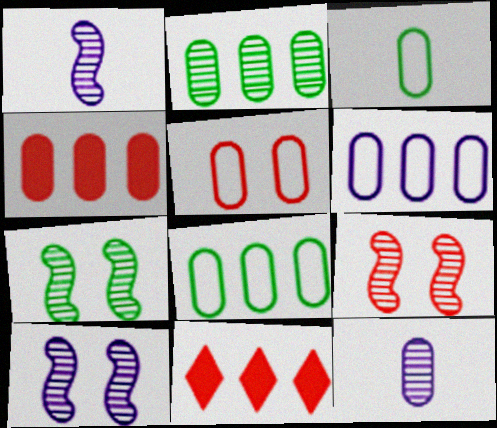[[2, 4, 6], 
[3, 5, 6], 
[3, 10, 11], 
[7, 9, 10]]